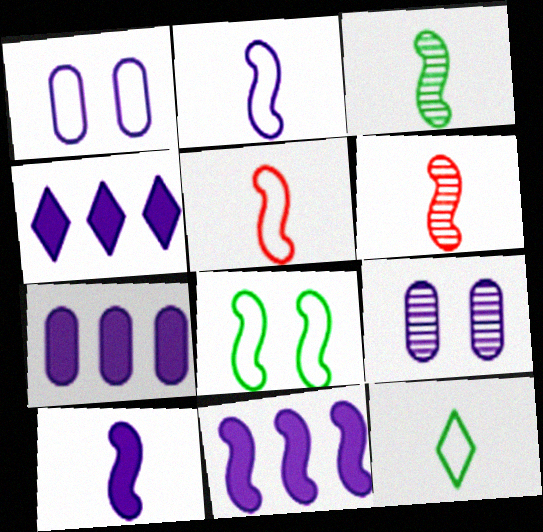[[2, 4, 9], 
[3, 5, 10], 
[4, 7, 11], 
[6, 8, 11]]